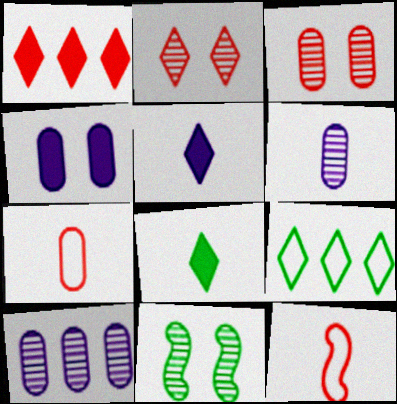[[1, 3, 12], 
[2, 5, 9], 
[6, 8, 12]]